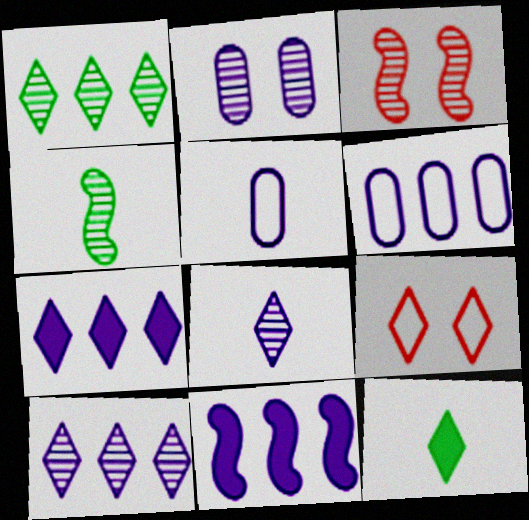[[3, 6, 12], 
[6, 10, 11], 
[9, 10, 12]]